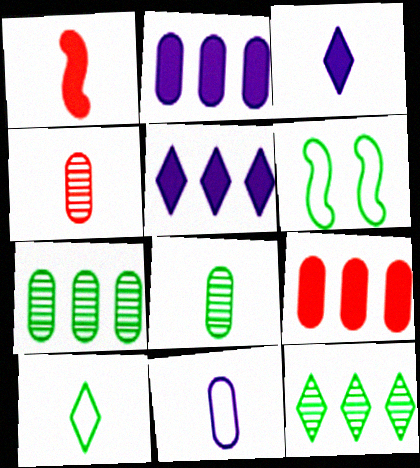[[4, 5, 6]]